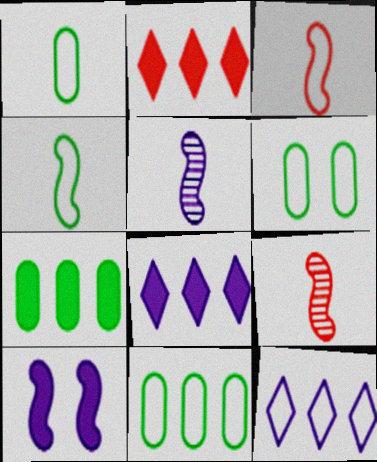[[1, 6, 11], 
[2, 5, 6], 
[3, 6, 12], 
[6, 8, 9]]